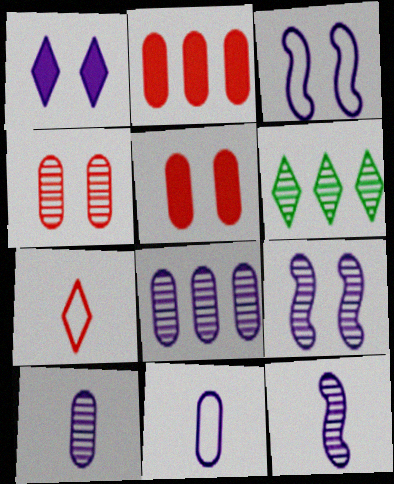[[1, 6, 7], 
[4, 6, 12]]